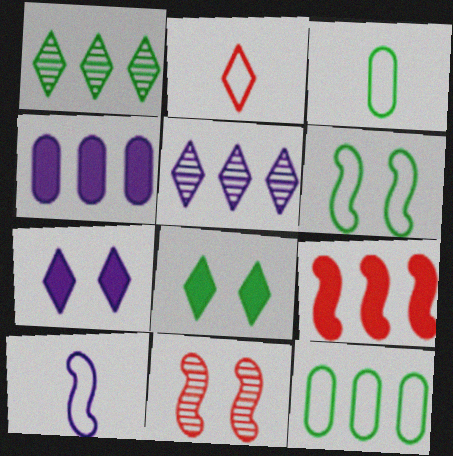[[1, 2, 7], 
[2, 3, 10], 
[2, 5, 8], 
[5, 9, 12]]